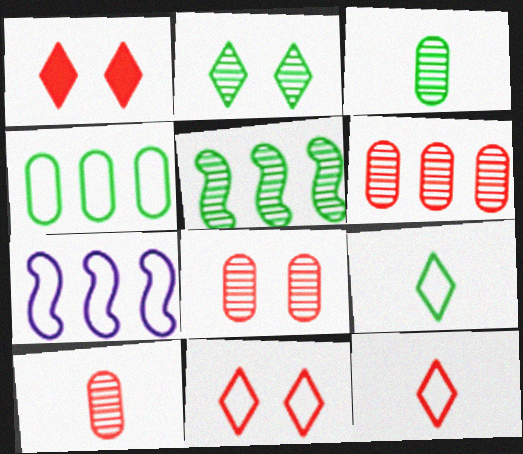[[1, 3, 7], 
[2, 3, 5], 
[6, 8, 10]]